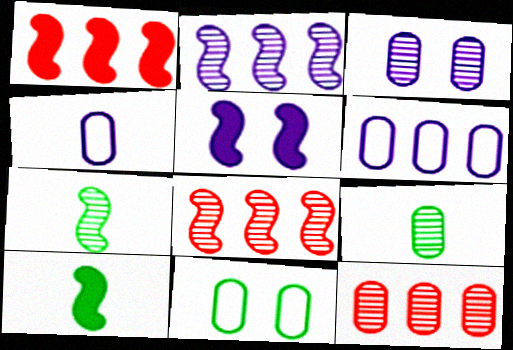[[1, 5, 10], 
[3, 9, 12]]